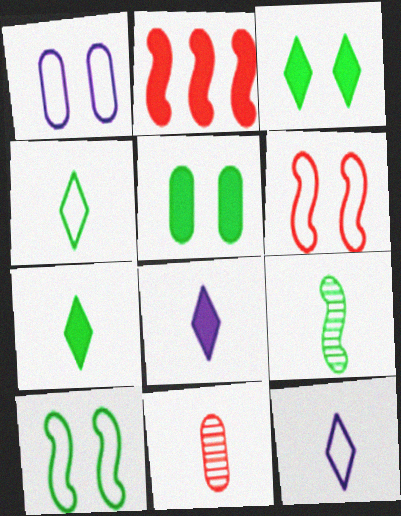[[2, 5, 8]]